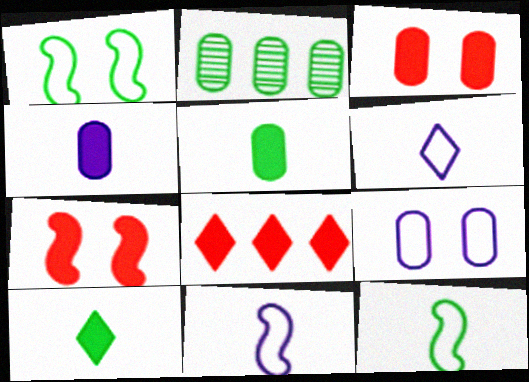[[1, 2, 10], 
[2, 6, 7]]